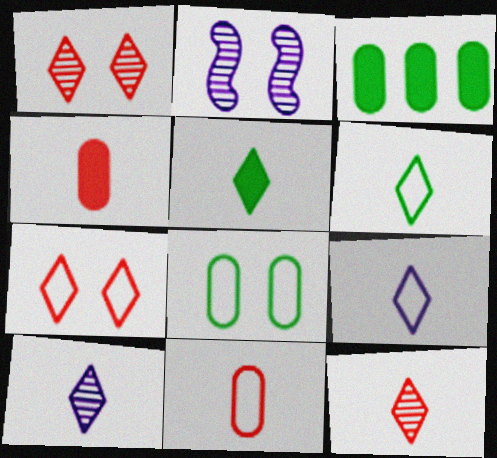[[5, 9, 12]]